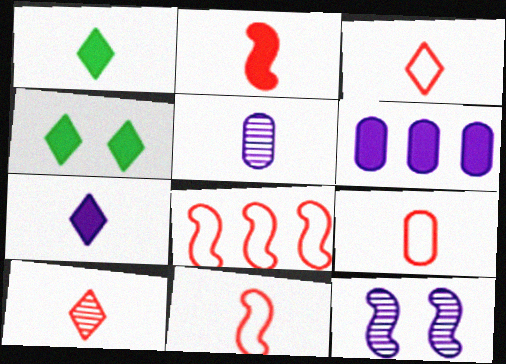[[1, 5, 11], 
[2, 4, 6], 
[2, 9, 10], 
[3, 9, 11], 
[4, 5, 8]]